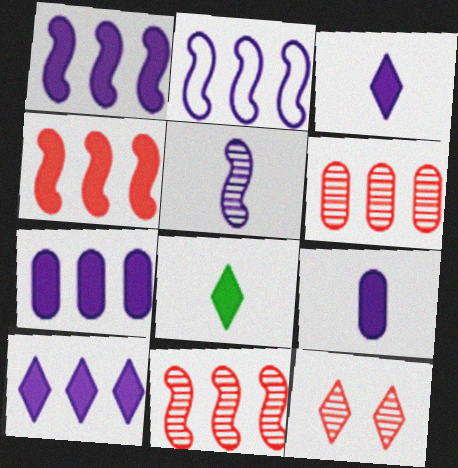[[1, 7, 10]]